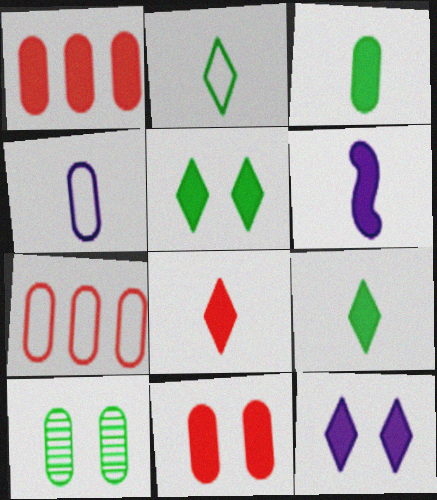[[1, 4, 10], 
[1, 5, 6], 
[3, 6, 8]]